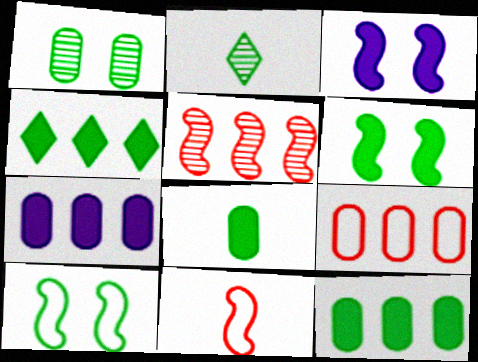[[2, 3, 9], 
[2, 10, 12], 
[4, 6, 8]]